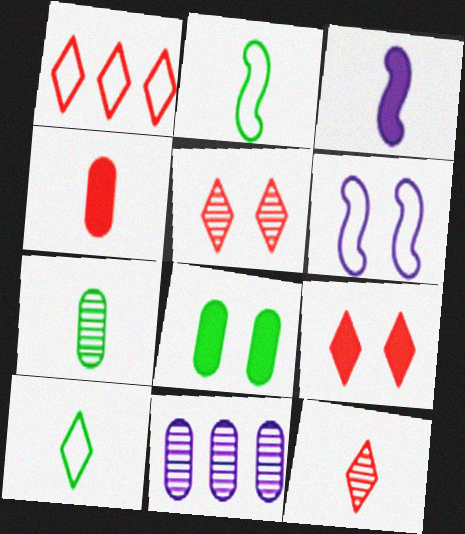[[1, 9, 12], 
[2, 9, 11], 
[5, 6, 8]]